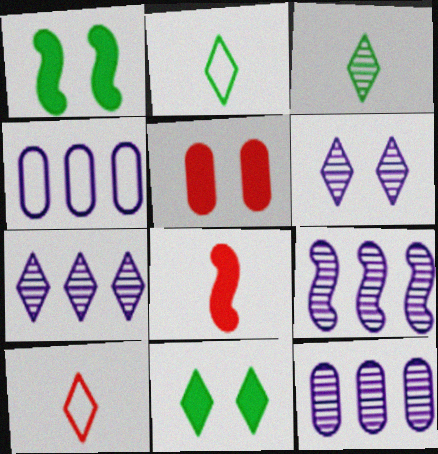[[1, 10, 12], 
[2, 5, 9], 
[7, 9, 12], 
[7, 10, 11]]